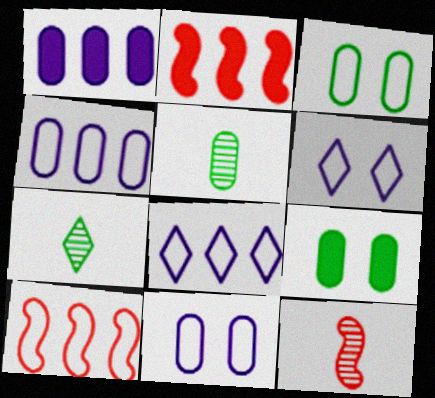[[2, 5, 6], 
[2, 7, 11], 
[8, 9, 12]]